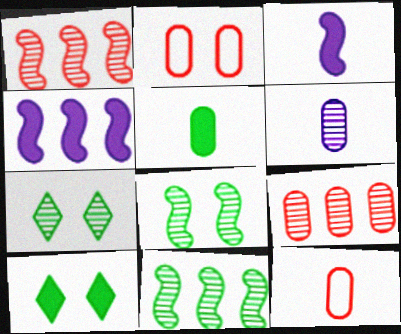[[1, 6, 7], 
[4, 7, 12], 
[5, 6, 12]]